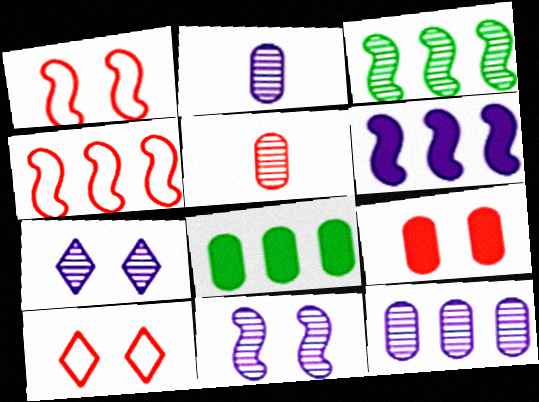[[3, 4, 6], 
[3, 5, 7]]